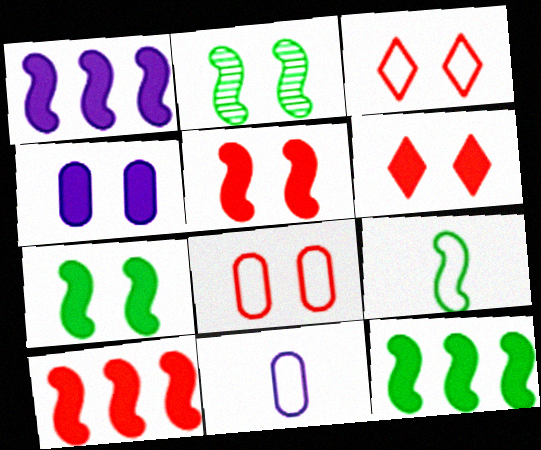[[1, 10, 12], 
[2, 3, 4], 
[2, 9, 12], 
[4, 6, 7]]